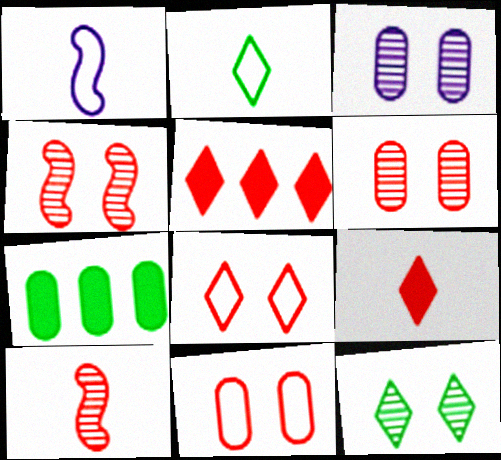[[3, 4, 12], 
[5, 10, 11]]